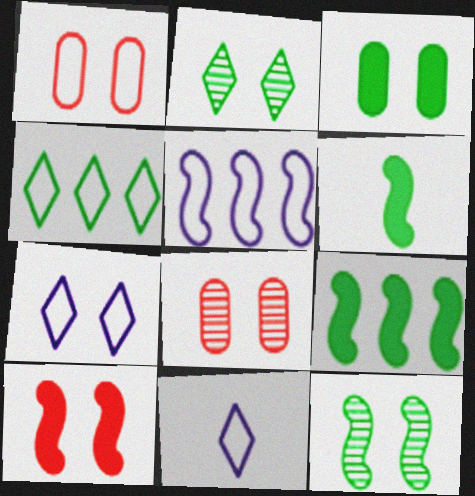[[8, 9, 11]]